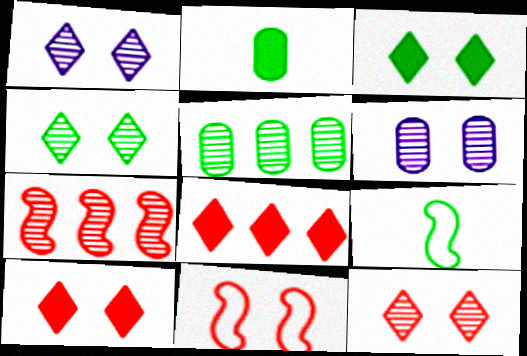[[1, 4, 12], 
[3, 5, 9], 
[3, 6, 11], 
[6, 8, 9]]